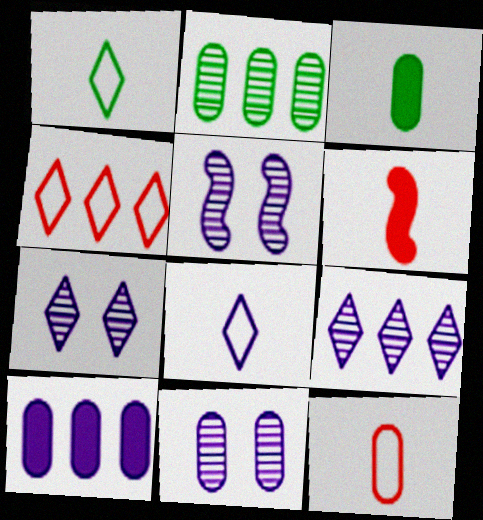[[3, 4, 5], 
[5, 7, 11], 
[5, 8, 10]]